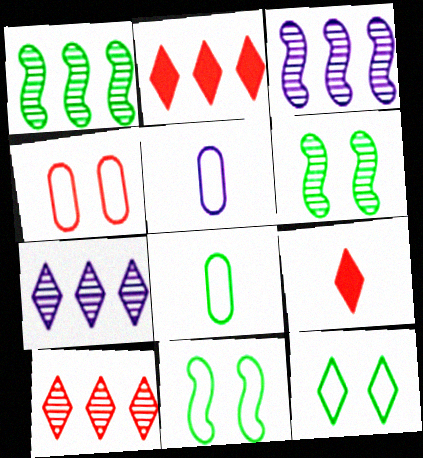[[2, 5, 6], 
[7, 9, 12]]